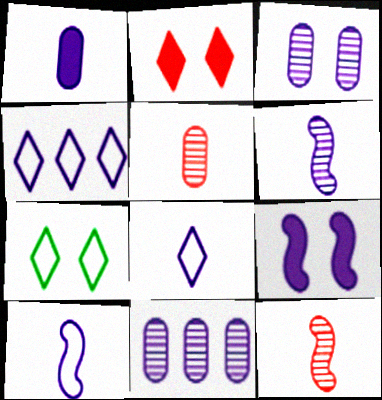[[1, 6, 8], 
[8, 9, 11]]